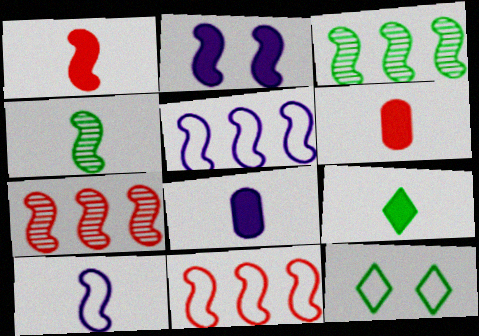[[1, 4, 10], 
[1, 8, 9], 
[2, 4, 11], 
[7, 8, 12]]